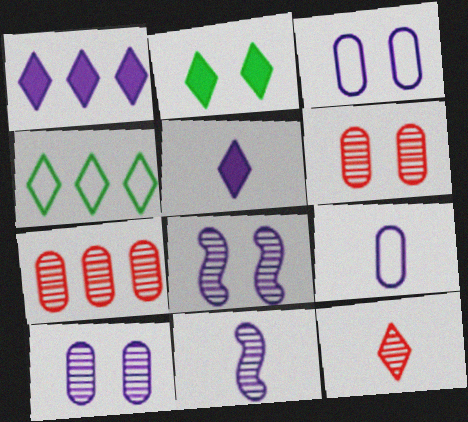[[1, 3, 11], 
[1, 8, 9], 
[5, 9, 11]]